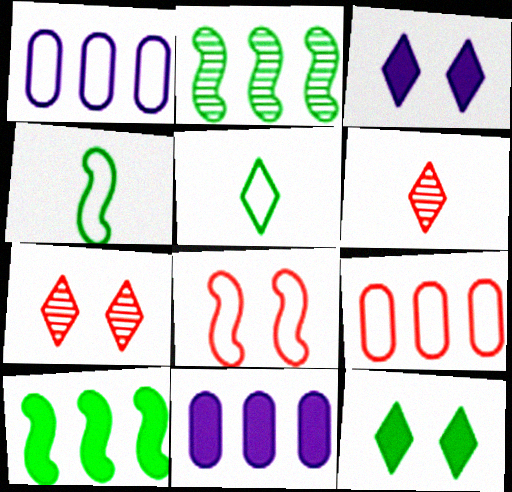[[1, 5, 8], 
[4, 7, 11]]